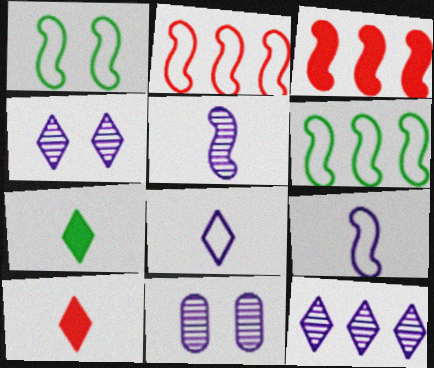[[1, 2, 9], 
[1, 3, 5], 
[2, 7, 11], 
[5, 11, 12], 
[6, 10, 11]]